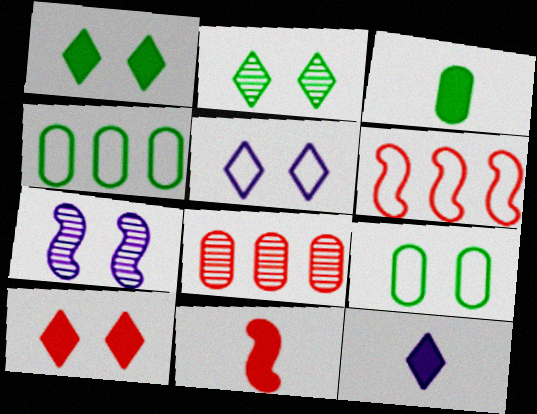[[2, 5, 10], 
[3, 11, 12], 
[7, 9, 10]]